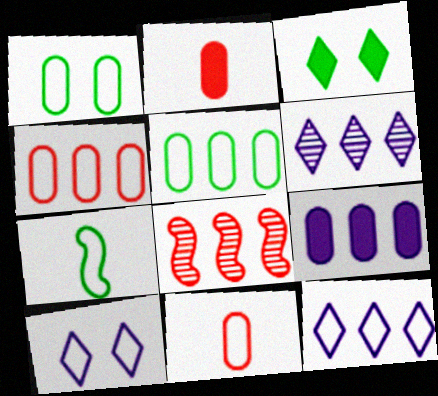[[4, 7, 10]]